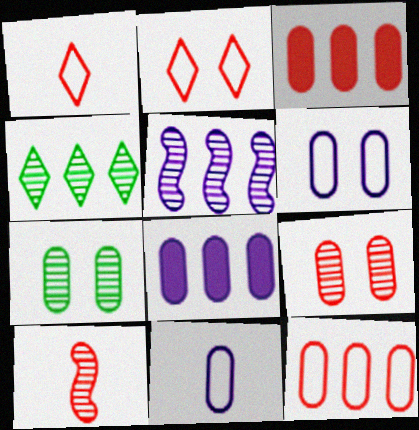[[2, 3, 10], 
[3, 7, 11]]